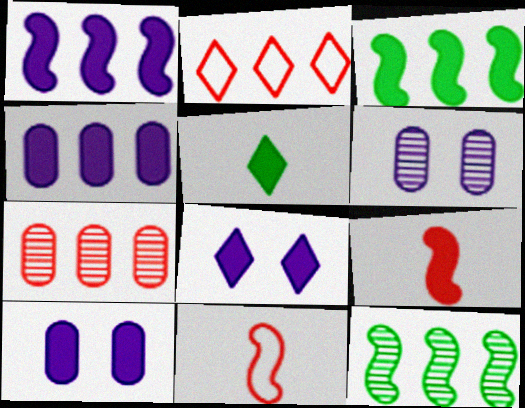[[2, 4, 12]]